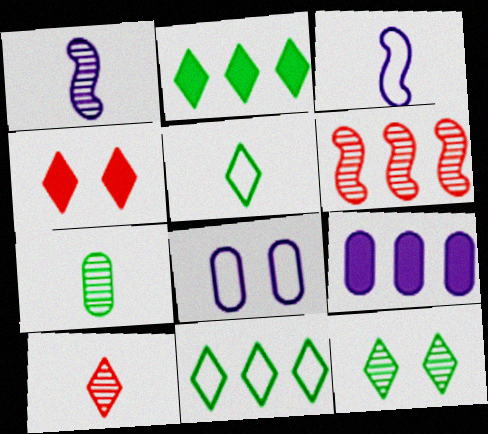[[1, 7, 10], 
[2, 5, 12], 
[6, 9, 11]]